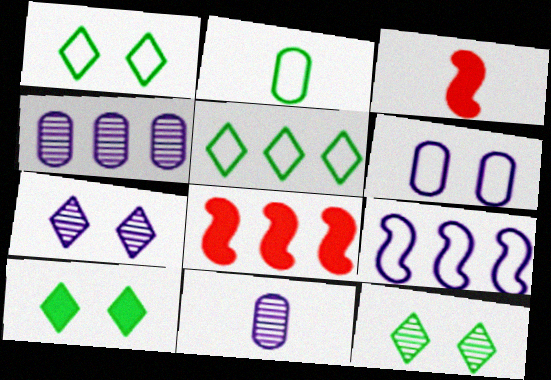[[1, 3, 4], 
[1, 8, 11], 
[1, 10, 12], 
[2, 7, 8], 
[4, 5, 8]]